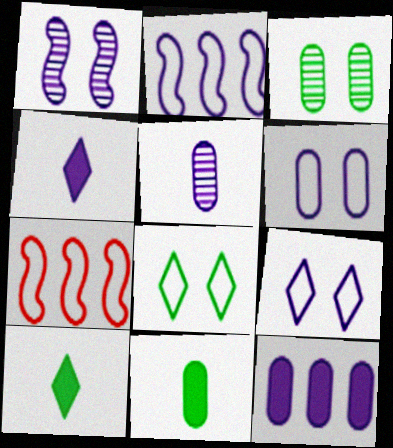[[3, 4, 7], 
[5, 6, 12]]